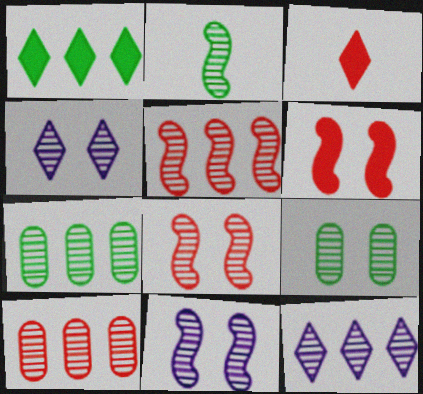[[2, 4, 10], 
[2, 5, 11], 
[4, 8, 9], 
[5, 7, 12]]